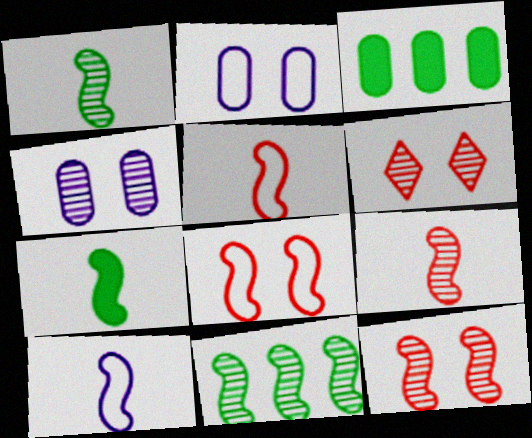[[3, 6, 10], 
[7, 9, 10]]